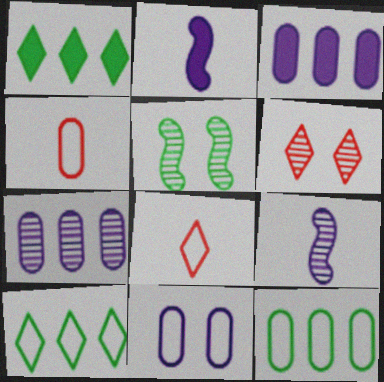[[2, 6, 12], 
[3, 5, 8], 
[4, 11, 12]]